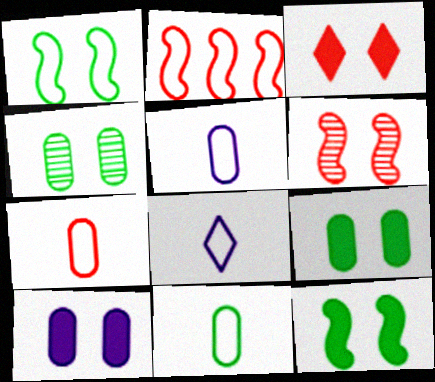[[3, 10, 12], 
[5, 7, 11]]